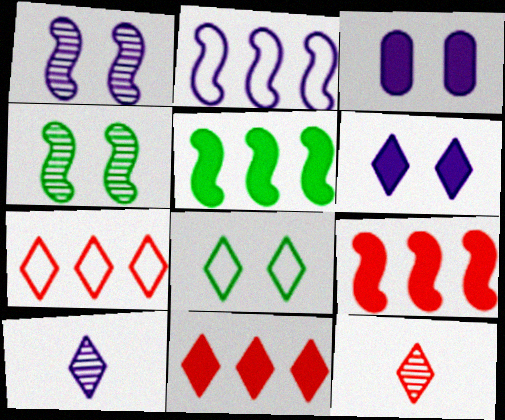[[2, 3, 10], 
[8, 10, 11]]